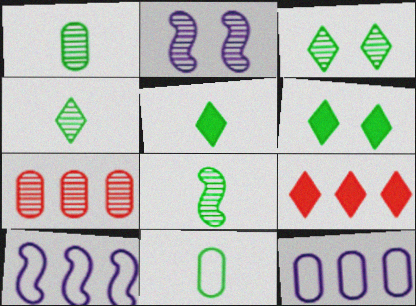[[1, 4, 8], 
[2, 4, 7], 
[2, 9, 11], 
[5, 8, 11]]